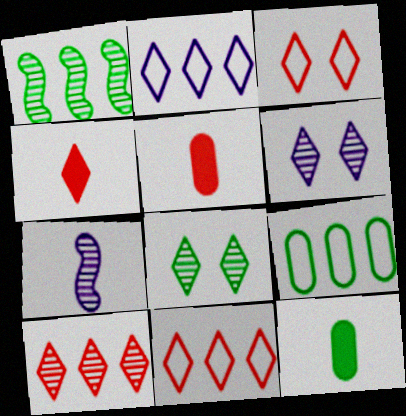[[2, 4, 8], 
[3, 4, 10]]